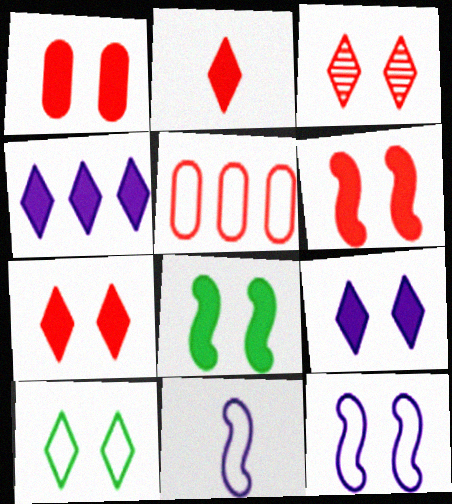[[1, 6, 7], 
[1, 8, 9], 
[3, 9, 10], 
[5, 10, 11]]